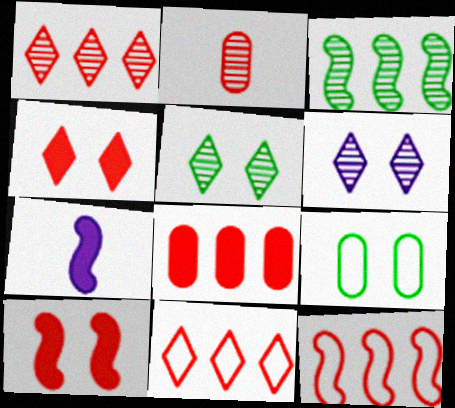[[1, 7, 9], 
[1, 8, 12], 
[2, 3, 6], 
[2, 4, 12], 
[2, 10, 11], 
[6, 9, 10]]